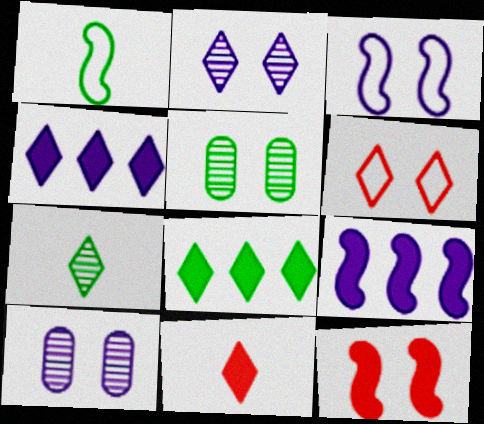[[1, 5, 8], 
[4, 6, 7]]